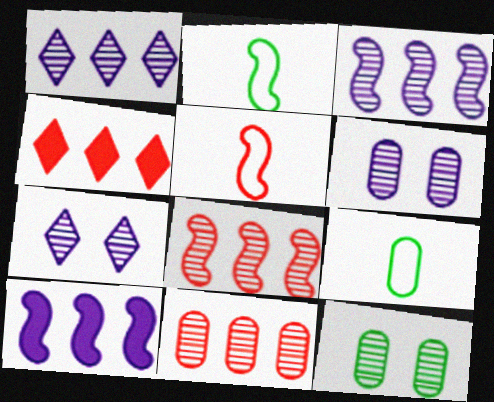[[2, 4, 6]]